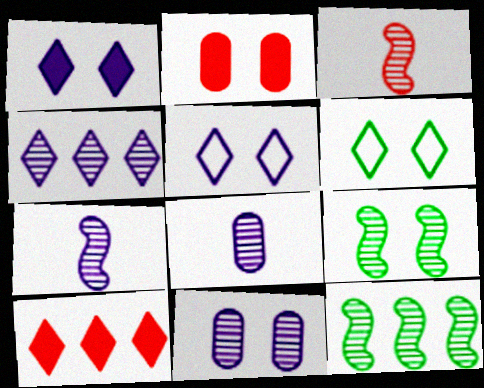[[2, 5, 9], 
[4, 7, 11]]